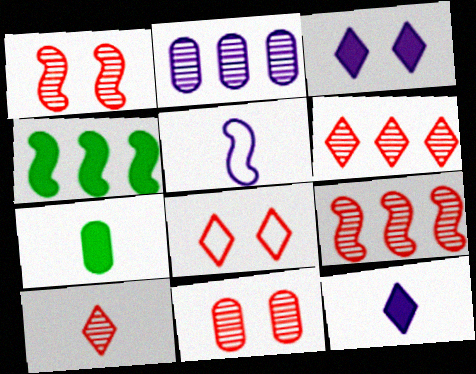[[1, 4, 5], 
[2, 3, 5], 
[5, 7, 10], 
[9, 10, 11]]